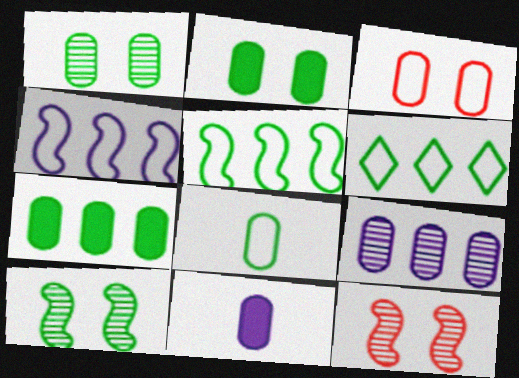[[1, 7, 8], 
[6, 11, 12]]